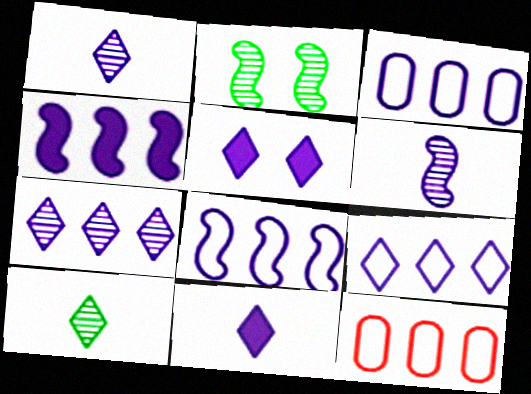[[1, 5, 9], 
[2, 11, 12], 
[3, 4, 7], 
[3, 5, 6], 
[3, 8, 9]]